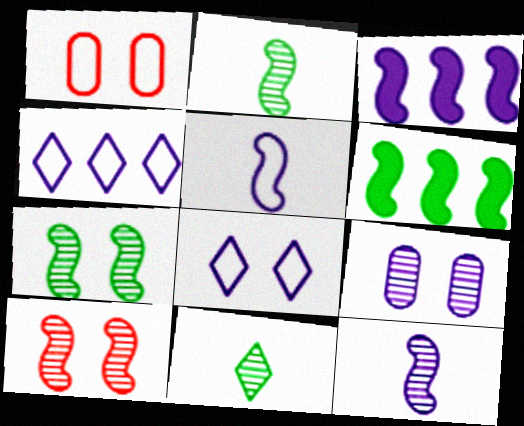[[1, 3, 11], 
[5, 6, 10]]